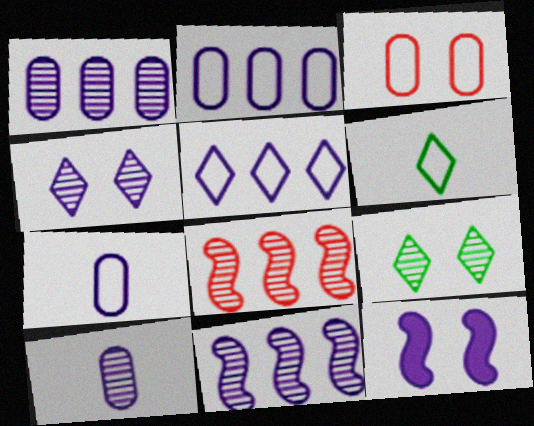[[3, 9, 12], 
[4, 10, 11], 
[5, 10, 12], 
[8, 9, 10]]